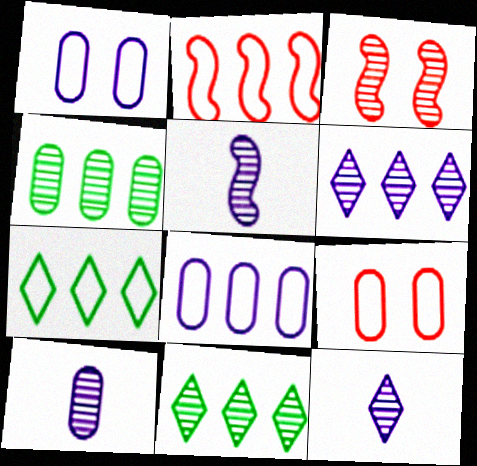[[2, 7, 8], 
[3, 4, 12], 
[3, 10, 11], 
[5, 10, 12]]